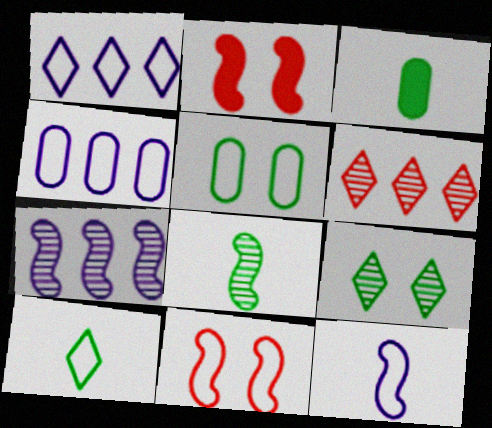[[3, 8, 10], 
[4, 10, 11]]